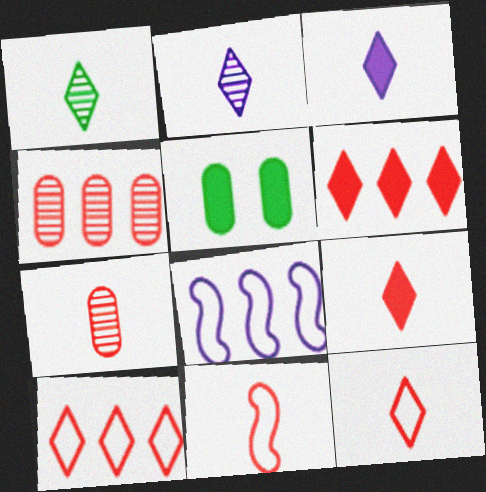[[1, 3, 12], 
[7, 9, 11]]